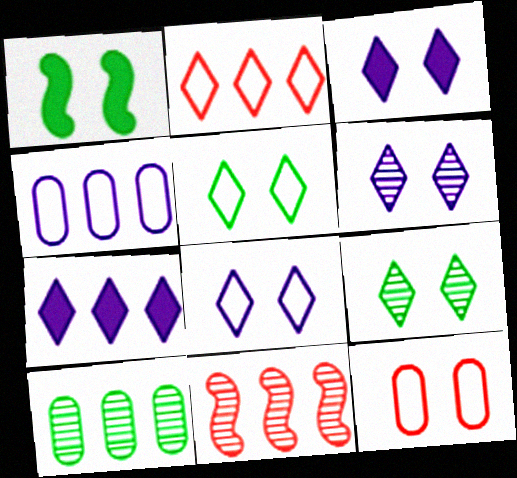[[1, 6, 12], 
[3, 6, 8]]